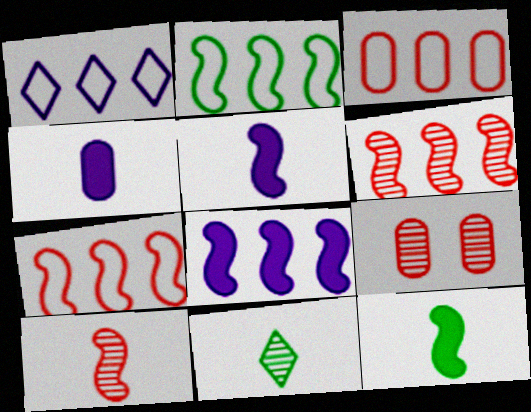[[1, 2, 3], 
[1, 9, 12], 
[2, 6, 8]]